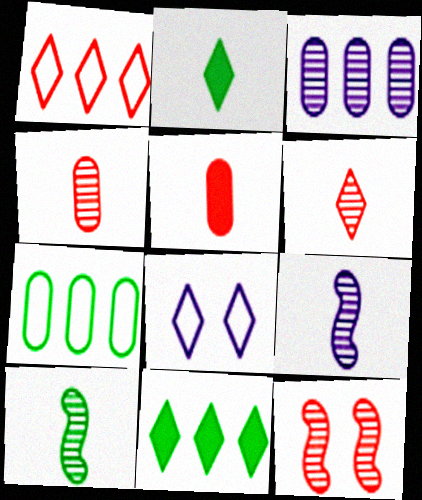[[1, 5, 12], 
[6, 8, 11]]